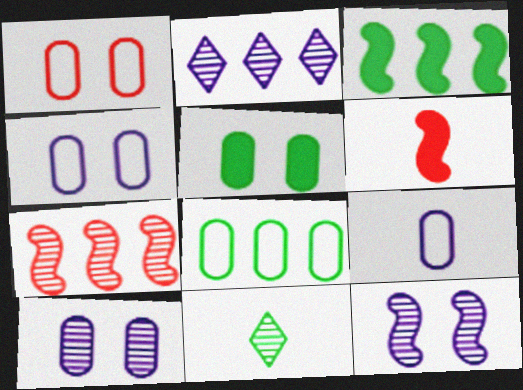[[1, 5, 10], 
[1, 8, 9], 
[6, 9, 11], 
[7, 10, 11]]